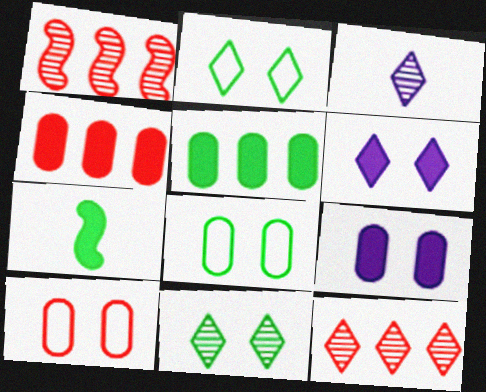[[3, 11, 12], 
[4, 6, 7]]